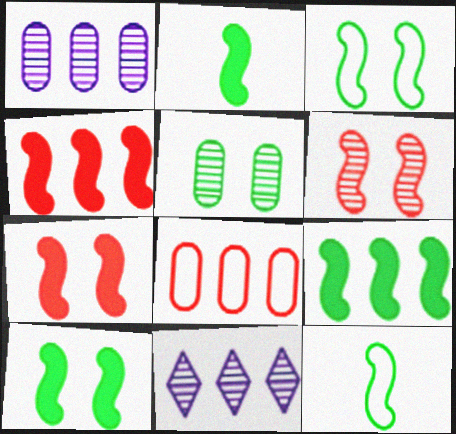[[2, 9, 10], 
[8, 9, 11]]